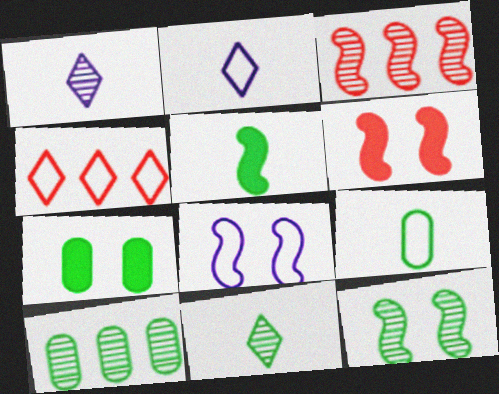[[2, 3, 7], 
[2, 6, 10], 
[3, 5, 8], 
[4, 8, 9], 
[5, 9, 11], 
[6, 8, 12], 
[7, 9, 10], 
[10, 11, 12]]